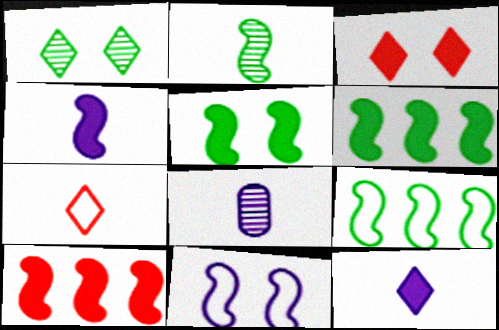[[2, 5, 9], 
[2, 10, 11], 
[3, 8, 9], 
[4, 5, 10]]